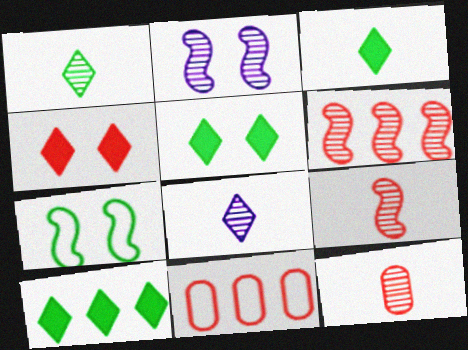[[2, 3, 11], 
[3, 5, 10], 
[4, 9, 11]]